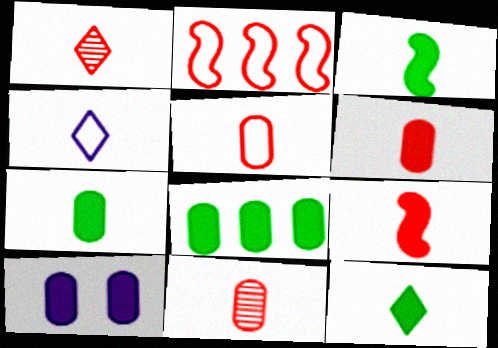[[1, 4, 12], 
[1, 5, 9], 
[3, 4, 11], 
[3, 7, 12], 
[5, 6, 11], 
[6, 8, 10]]